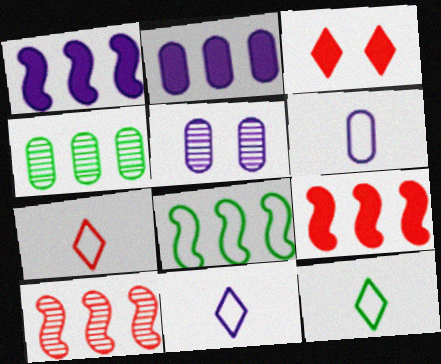[[1, 5, 11], 
[1, 8, 10], 
[2, 5, 6], 
[5, 9, 12], 
[7, 11, 12]]